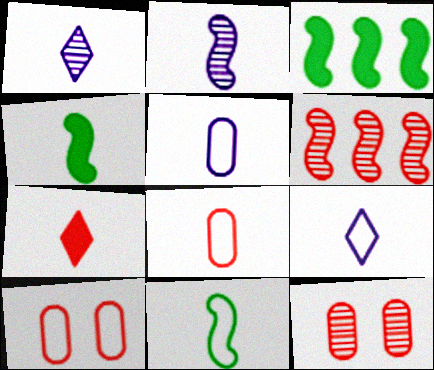[[1, 3, 10], 
[1, 4, 8], 
[3, 9, 12], 
[6, 7, 10], 
[8, 9, 11]]